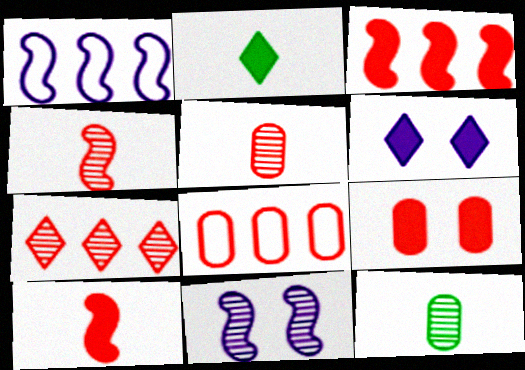[[2, 8, 11], 
[3, 7, 8], 
[5, 8, 9], 
[7, 11, 12]]